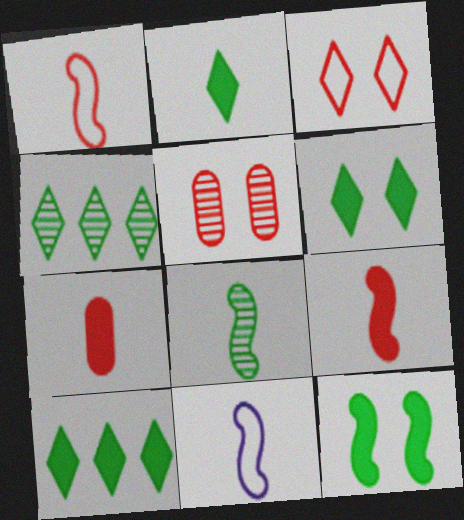[[2, 6, 10], 
[5, 10, 11], 
[8, 9, 11]]